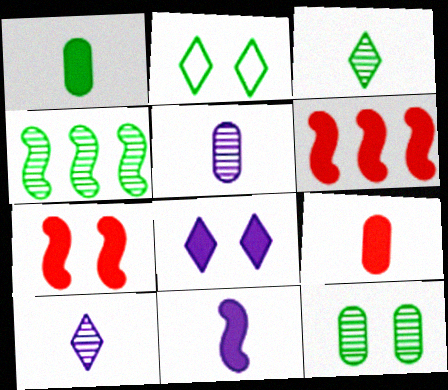[[1, 2, 4], 
[1, 6, 8], 
[2, 5, 6], 
[3, 4, 12]]